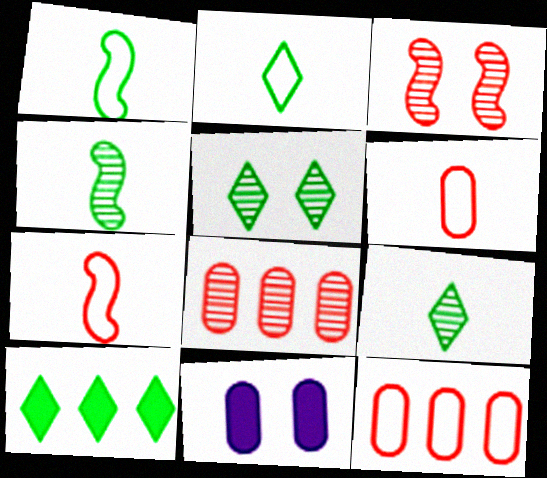[[2, 5, 10]]